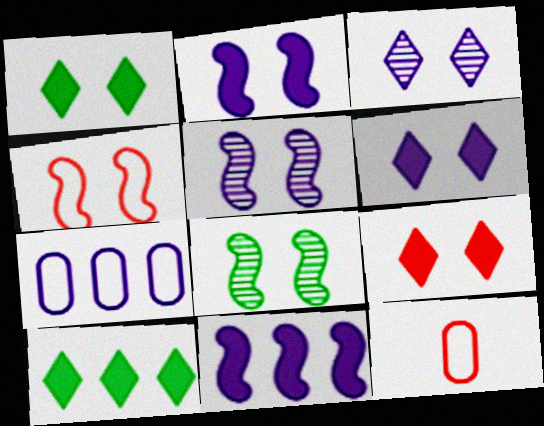[[1, 6, 9], 
[2, 4, 8], 
[5, 10, 12]]